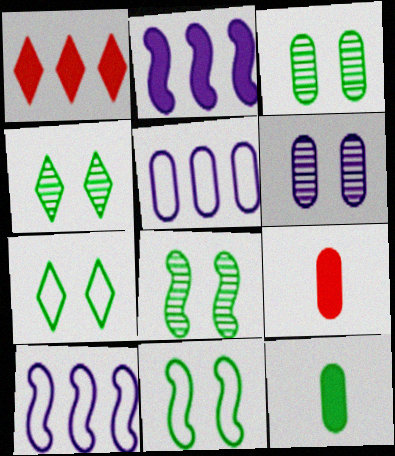[[3, 4, 8], 
[3, 5, 9], 
[4, 9, 10]]